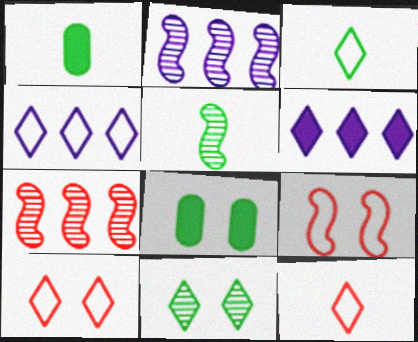[[1, 2, 10], 
[1, 3, 5], 
[2, 8, 12], 
[3, 4, 10], 
[6, 11, 12]]